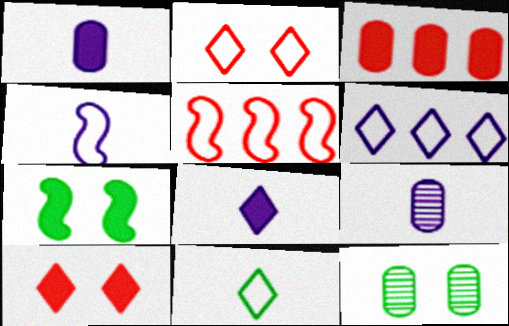[[2, 6, 11], 
[3, 7, 8], 
[4, 8, 9], 
[5, 8, 12]]